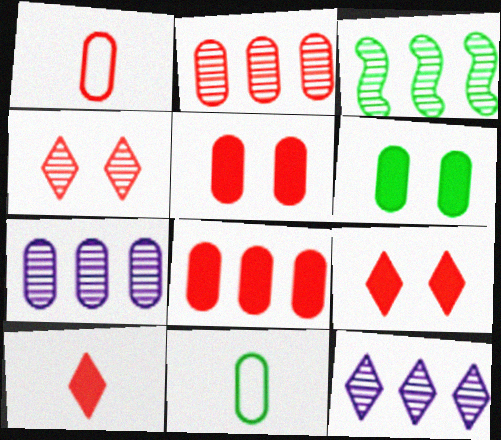[[1, 2, 5], 
[1, 6, 7], 
[2, 3, 12], 
[5, 7, 11]]